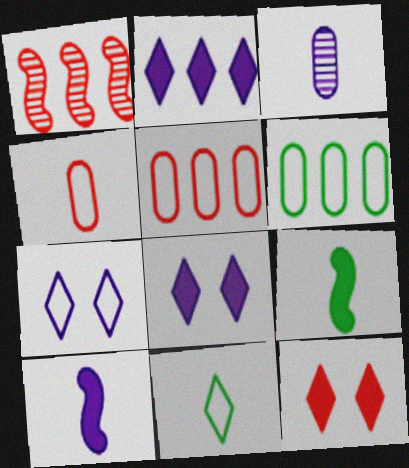[[1, 2, 6], 
[1, 4, 12]]